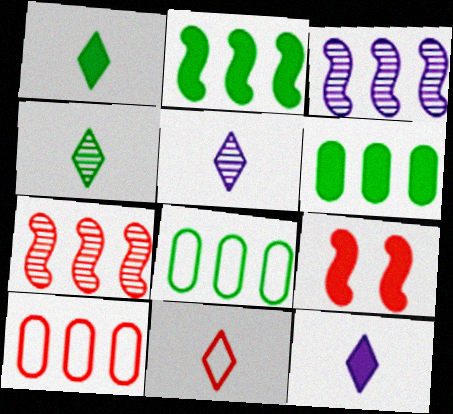[[1, 5, 11], 
[4, 11, 12], 
[5, 8, 9], 
[6, 9, 12]]